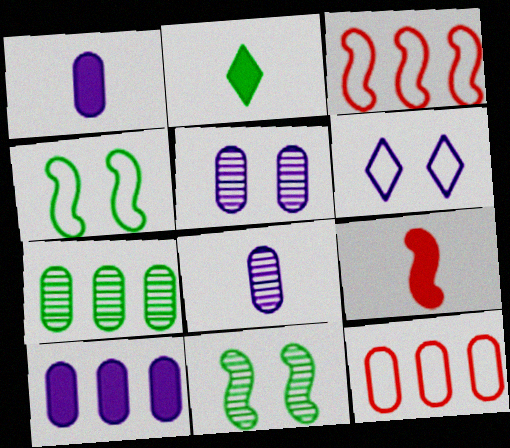[[1, 2, 9], 
[2, 3, 5], 
[2, 4, 7], 
[6, 7, 9], 
[7, 10, 12]]